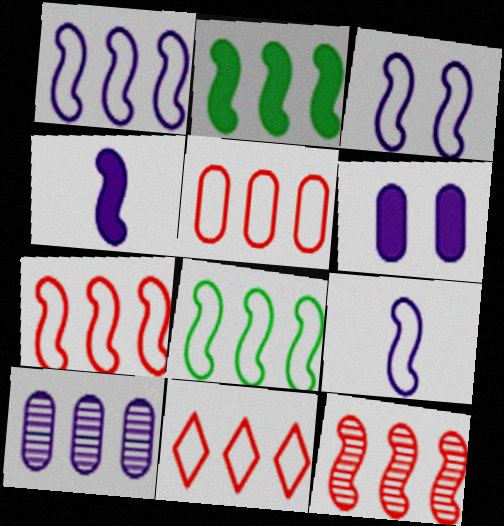[[1, 2, 12], 
[1, 3, 9], 
[1, 7, 8], 
[2, 10, 11], 
[5, 7, 11]]